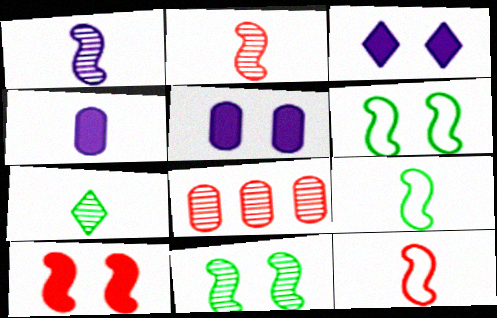[[3, 8, 9], 
[4, 7, 12]]